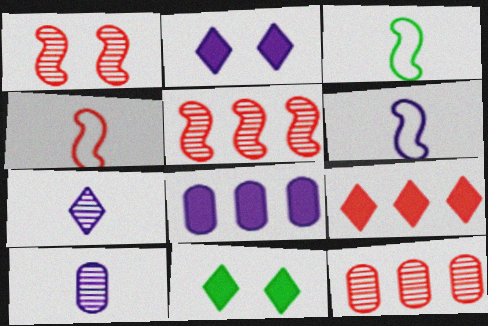[[2, 3, 12], 
[3, 4, 6], 
[6, 11, 12]]